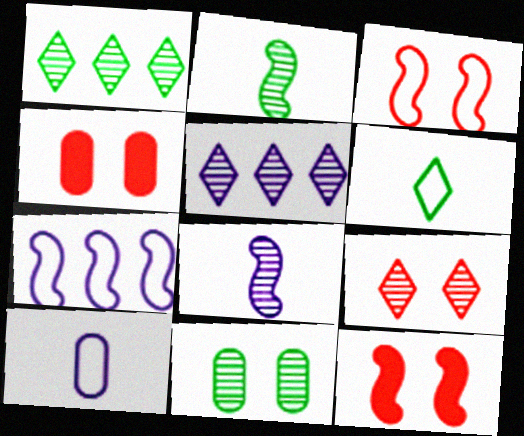[[1, 2, 11], 
[1, 10, 12], 
[2, 7, 12], 
[3, 4, 9]]